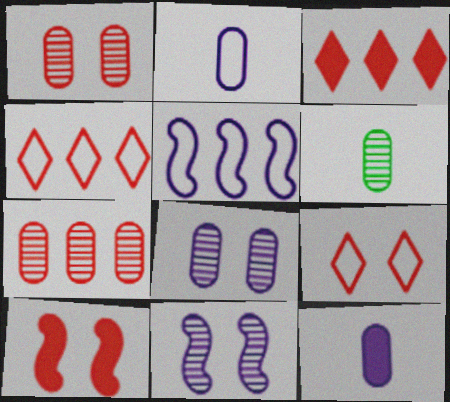[[1, 9, 10], 
[6, 7, 8]]